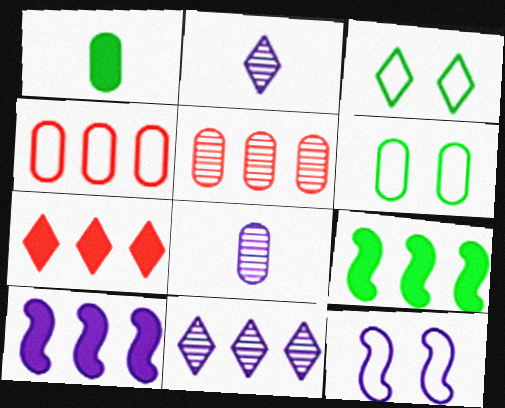[[2, 3, 7], 
[4, 9, 11]]